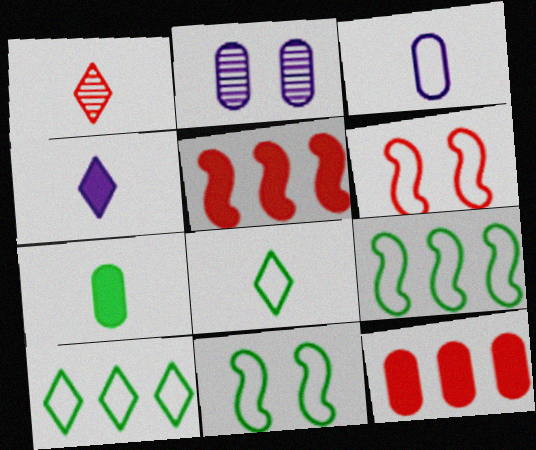[[1, 4, 8], 
[1, 6, 12], 
[2, 5, 8], 
[3, 6, 10]]